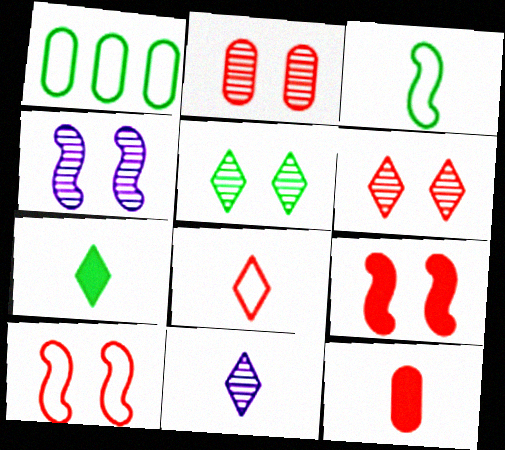[[1, 9, 11], 
[2, 4, 5], 
[3, 11, 12], 
[7, 8, 11]]